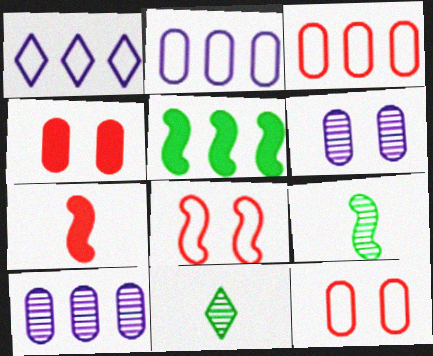[[1, 4, 9]]